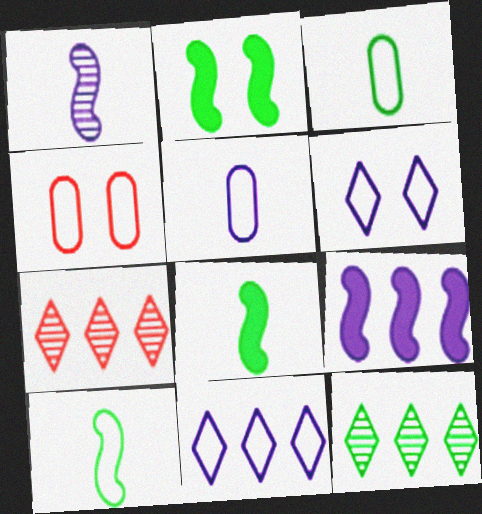[[2, 3, 12], 
[2, 5, 7], 
[4, 10, 11]]